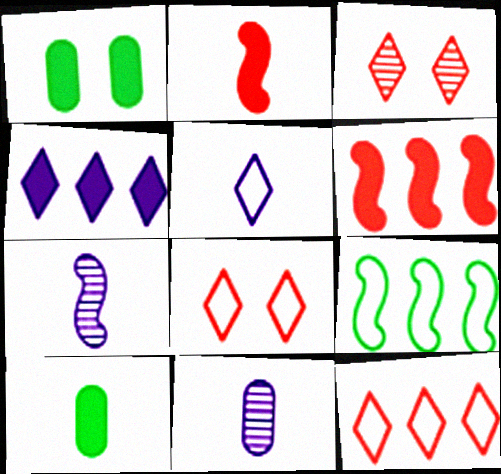[[1, 2, 4], 
[1, 7, 12]]